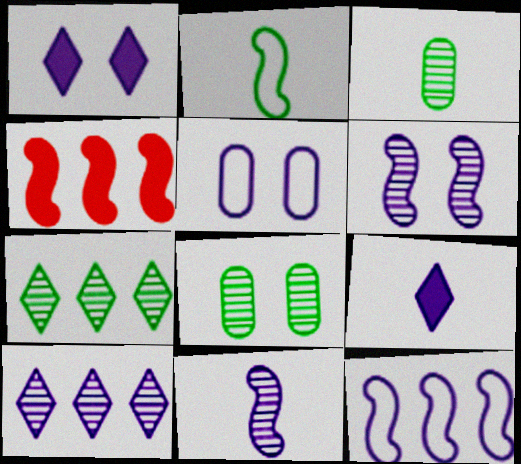[[1, 5, 6], 
[2, 4, 6]]